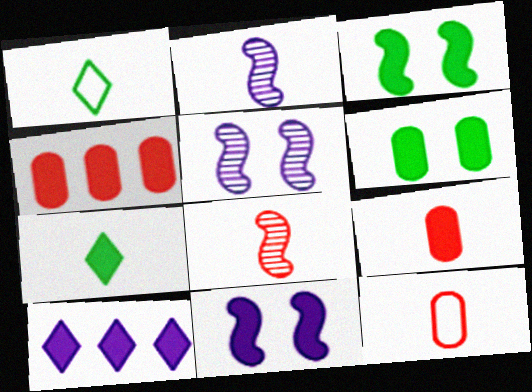[[1, 2, 9], 
[1, 4, 5], 
[2, 7, 12], 
[3, 9, 10], 
[4, 7, 11]]